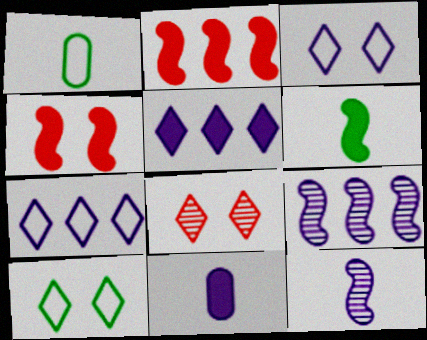[[3, 9, 11]]